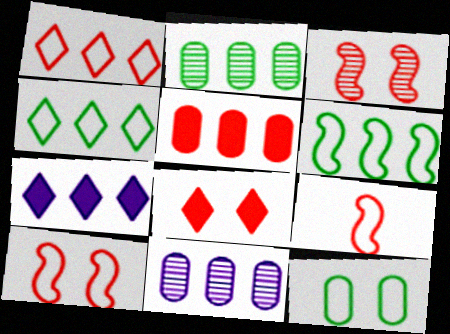[]